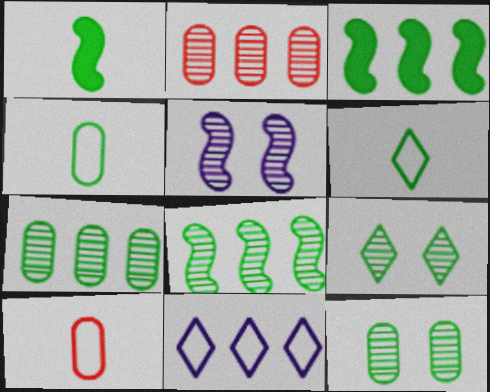[[2, 3, 11], 
[3, 4, 9], 
[3, 6, 12]]